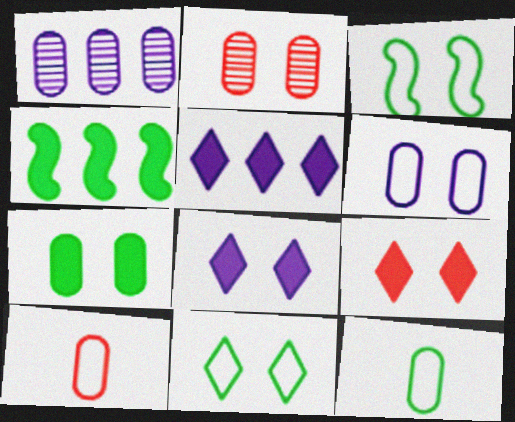[[1, 7, 10], 
[2, 3, 8], 
[2, 6, 7]]